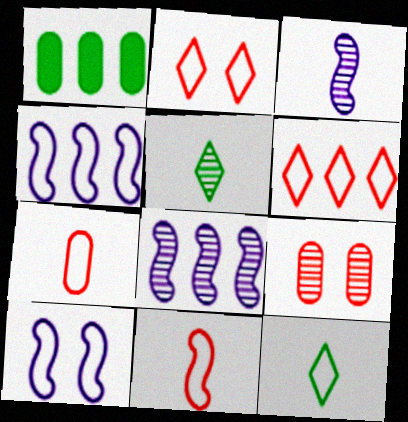[[1, 2, 3], 
[1, 6, 8], 
[5, 8, 9]]